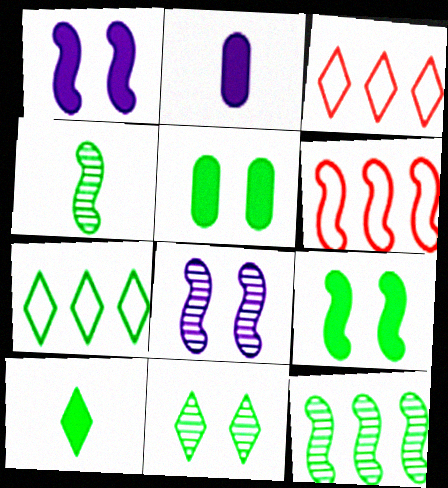[[1, 4, 6], 
[2, 6, 11], 
[4, 5, 7], 
[7, 10, 11]]